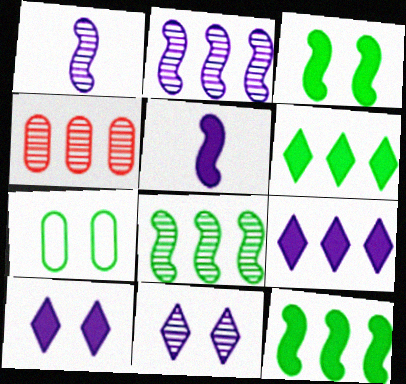[]